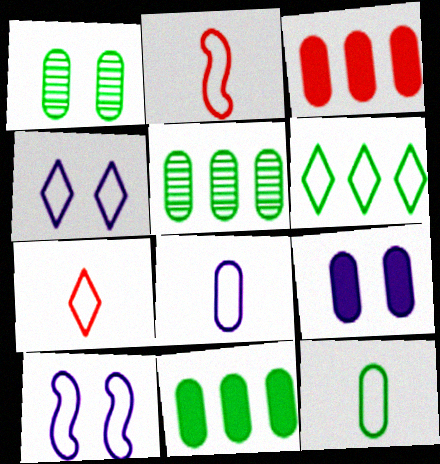[[1, 3, 8], 
[1, 11, 12], 
[4, 6, 7]]